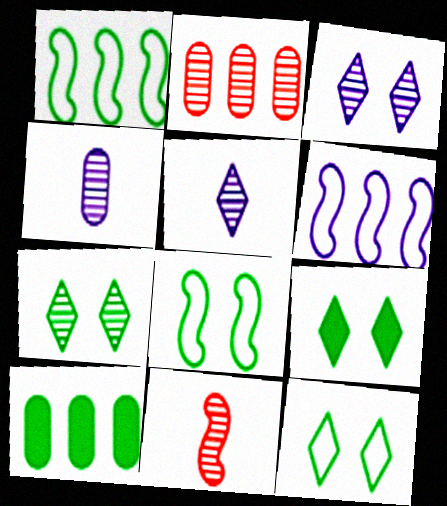[[7, 9, 12]]